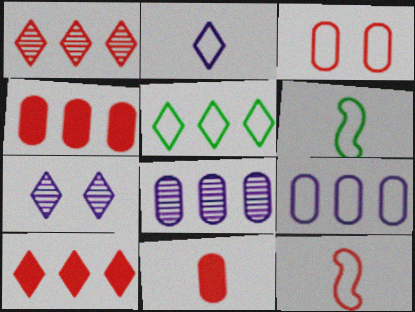[[4, 6, 7]]